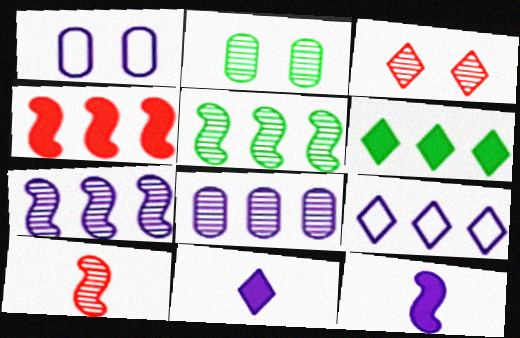[[1, 6, 10], 
[1, 7, 11]]